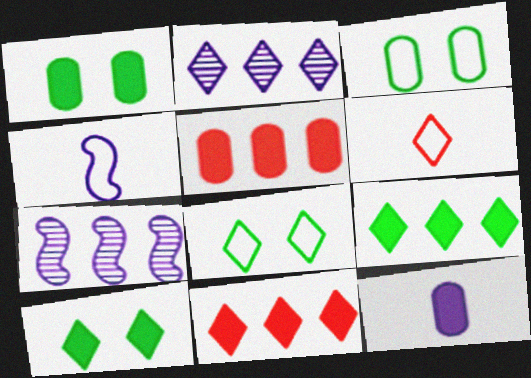[[1, 5, 12], 
[1, 6, 7], 
[2, 6, 10]]